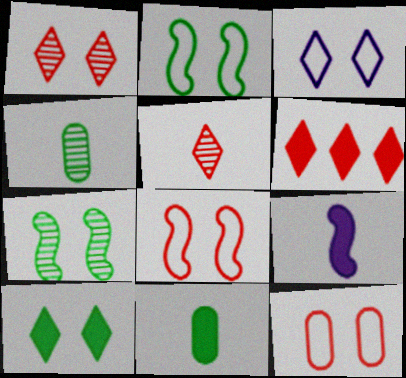[[1, 3, 10], 
[2, 3, 12]]